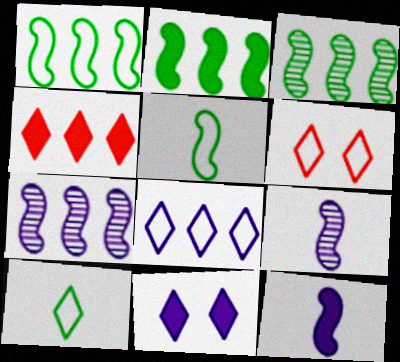[[1, 2, 3], 
[6, 8, 10]]